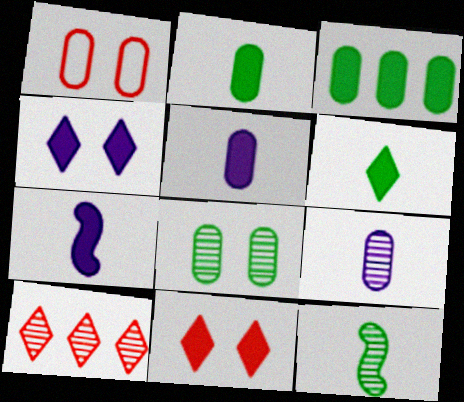[[1, 3, 9], 
[3, 7, 11]]